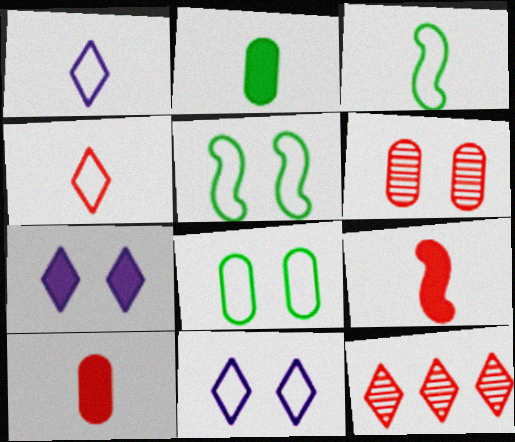[[5, 6, 7]]